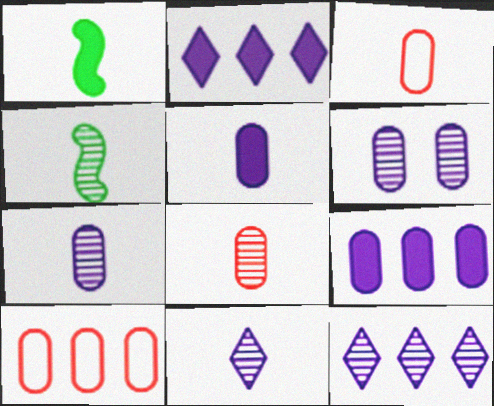[[1, 3, 11], 
[4, 8, 11]]